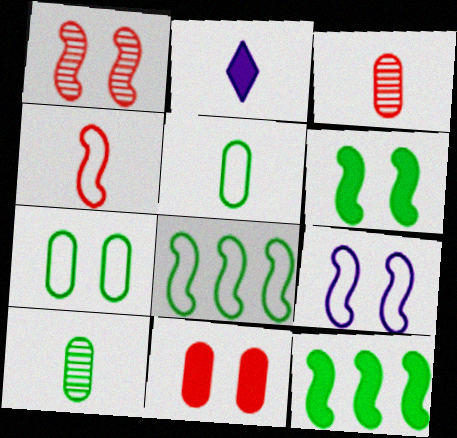[[1, 6, 9], 
[2, 4, 10], 
[2, 11, 12], 
[4, 8, 9]]